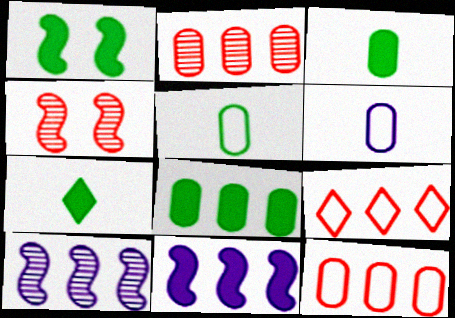[[1, 7, 8], 
[8, 9, 10]]